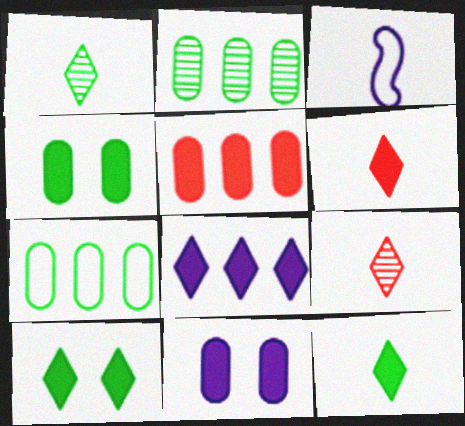[[6, 8, 10]]